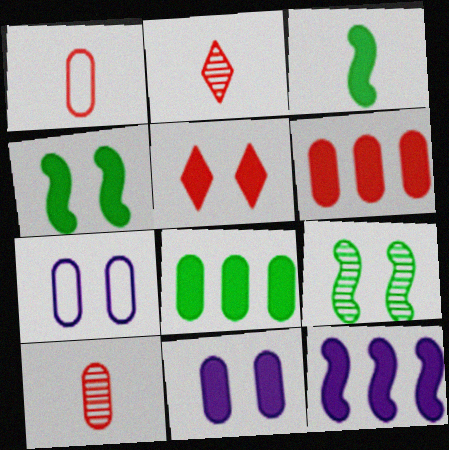[[4, 5, 11], 
[5, 7, 9], 
[7, 8, 10]]